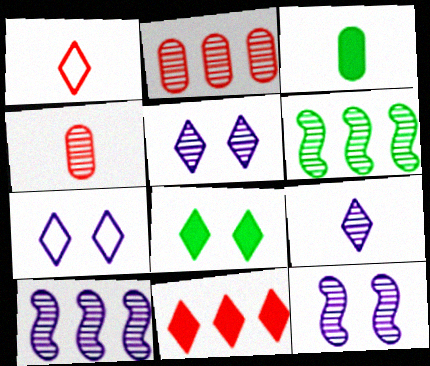[[4, 5, 6]]